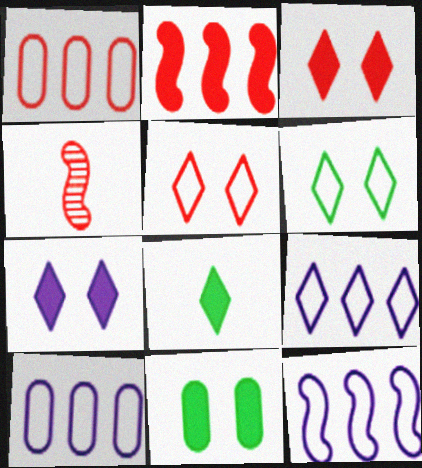[[1, 3, 4], 
[4, 9, 11], 
[9, 10, 12]]